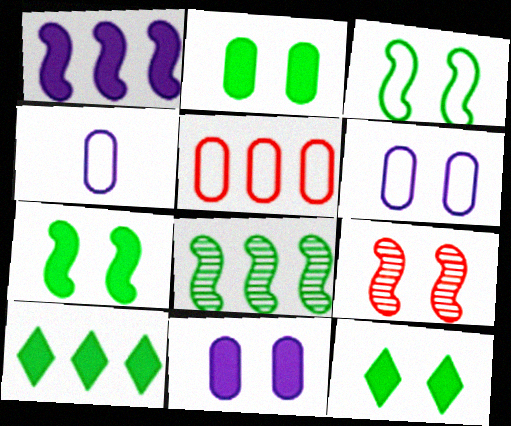[[2, 7, 12], 
[4, 9, 10], 
[6, 9, 12]]